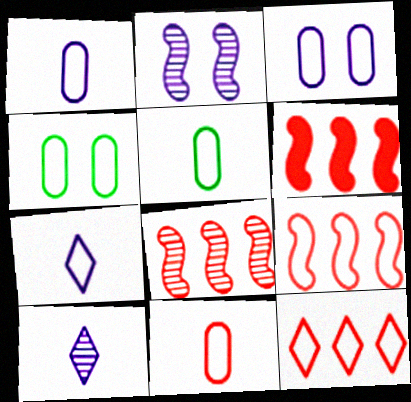[[1, 5, 11], 
[4, 6, 10], 
[4, 7, 9], 
[6, 8, 9]]